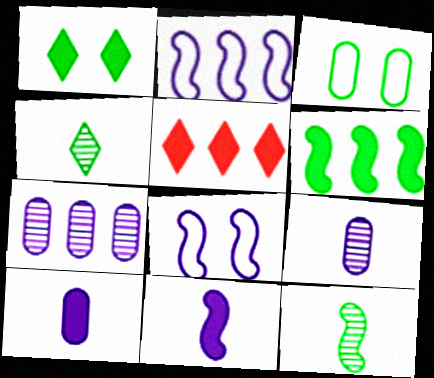[[3, 4, 6]]